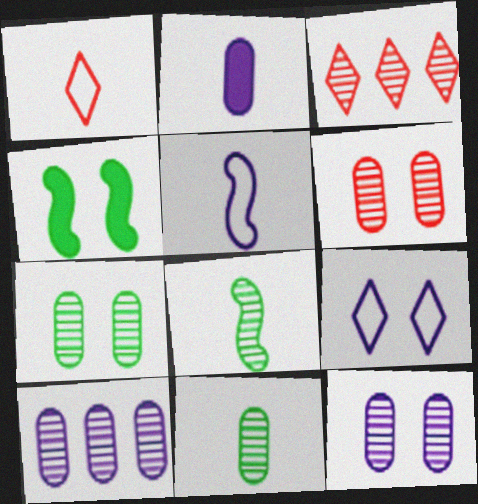[[1, 2, 8], 
[1, 4, 10], 
[3, 8, 12], 
[4, 6, 9], 
[6, 7, 12], 
[6, 10, 11]]